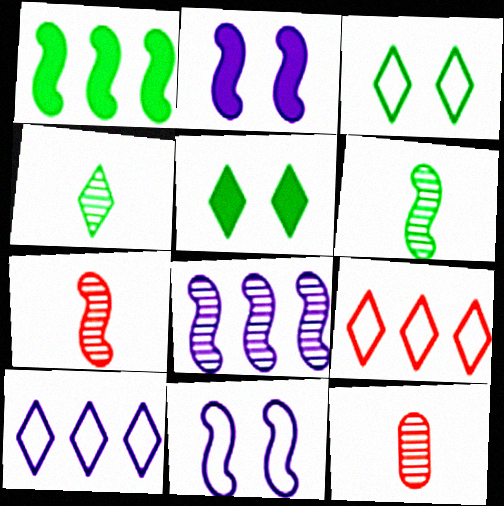[[1, 7, 11]]